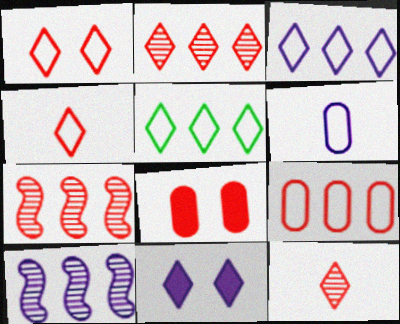[[4, 7, 8], 
[5, 11, 12], 
[6, 10, 11]]